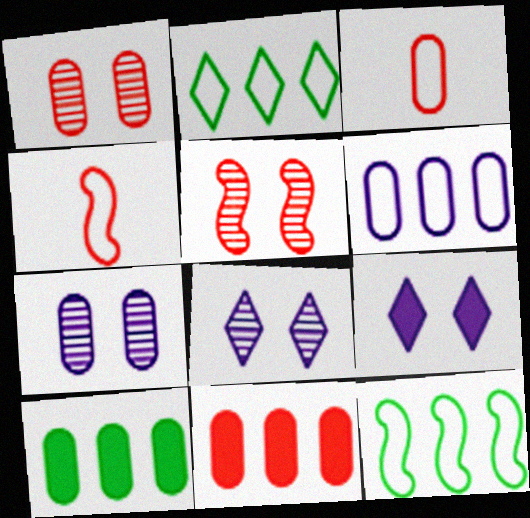[[1, 3, 11], 
[3, 7, 10], 
[4, 8, 10]]